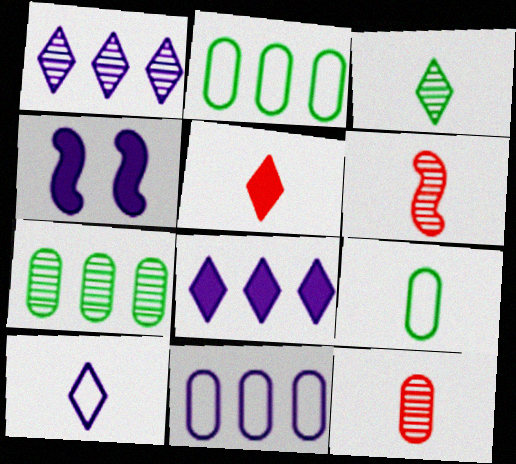[[3, 5, 10]]